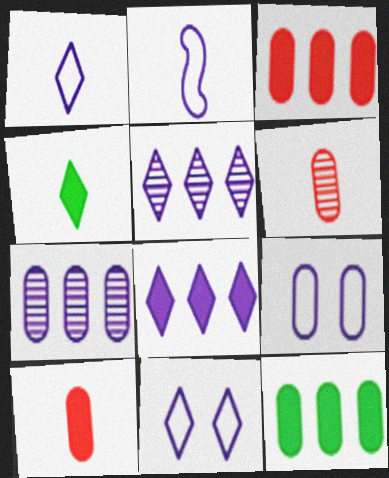[[2, 4, 6], 
[6, 9, 12]]